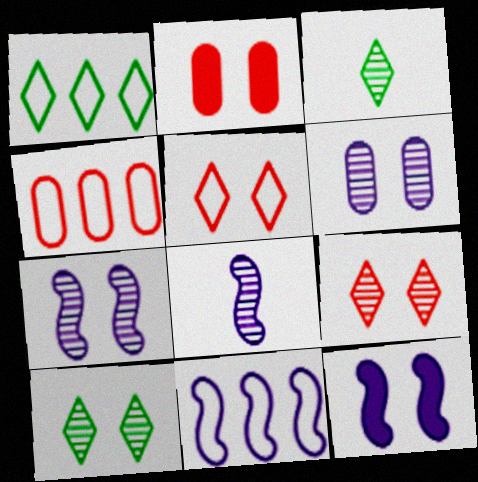[[1, 2, 8], 
[1, 4, 11], 
[2, 3, 11], 
[3, 4, 12], 
[8, 11, 12]]